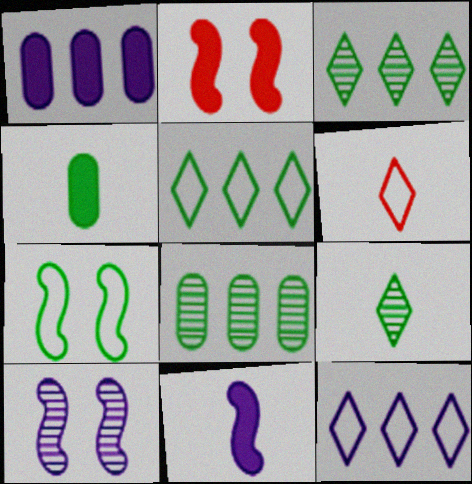[[2, 7, 10], 
[3, 4, 7]]